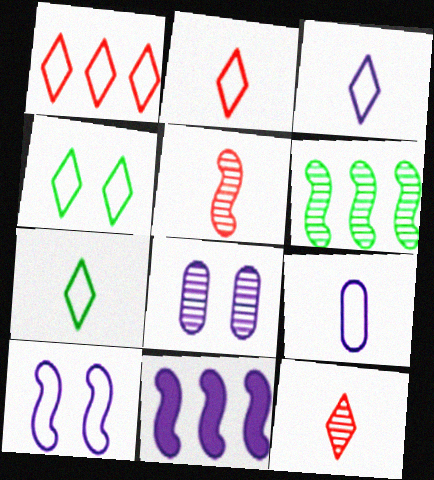[[1, 3, 4], 
[2, 3, 7], 
[3, 8, 11], 
[6, 8, 12]]